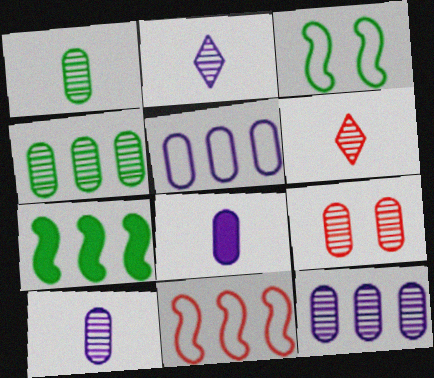[[1, 9, 12], 
[4, 9, 10]]